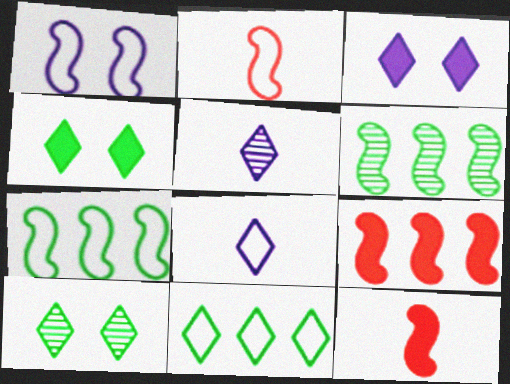[[1, 2, 7], 
[1, 6, 12]]